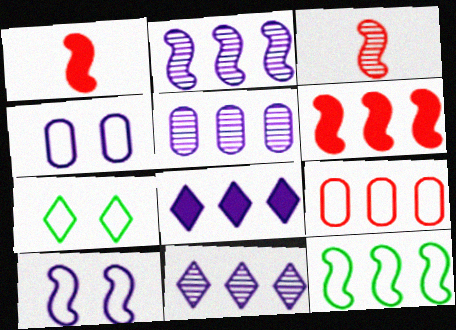[[1, 5, 7], 
[2, 5, 11], 
[2, 6, 12]]